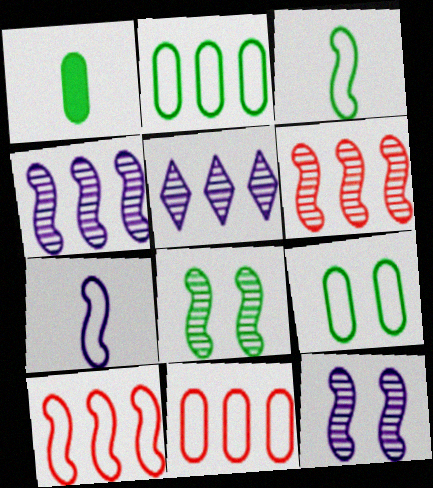[]